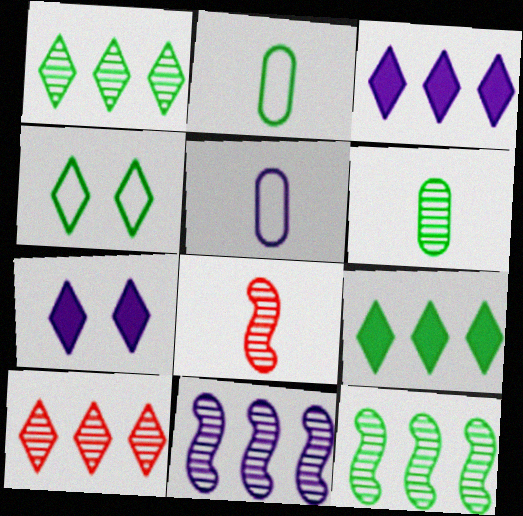[[5, 7, 11]]